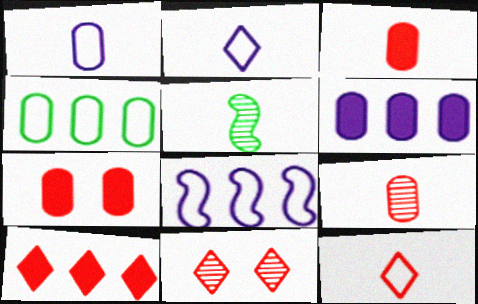[[2, 3, 5], 
[10, 11, 12]]